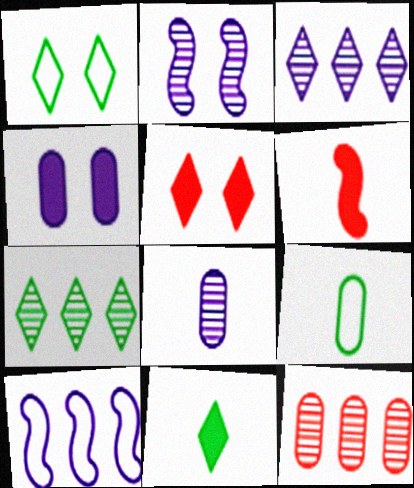[[1, 7, 11], 
[2, 3, 8], 
[4, 9, 12]]